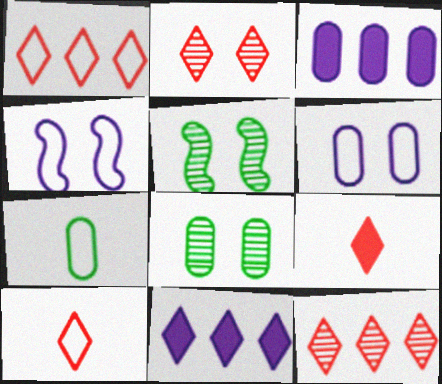[[1, 2, 9], 
[1, 4, 7], 
[3, 5, 10]]